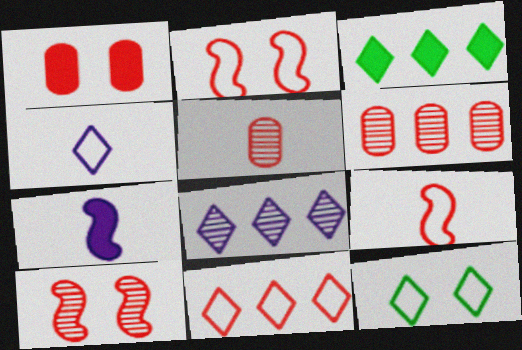[[1, 3, 7], 
[3, 8, 11], 
[4, 11, 12], 
[6, 7, 12]]